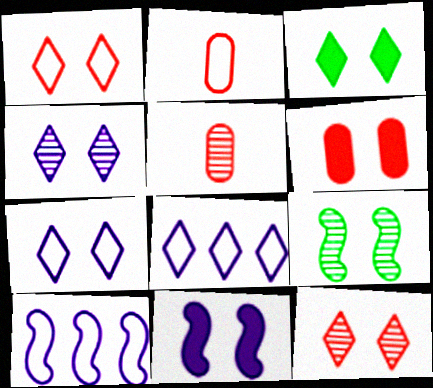[[1, 3, 4], 
[3, 5, 10], 
[3, 6, 11], 
[3, 7, 12], 
[6, 7, 9]]